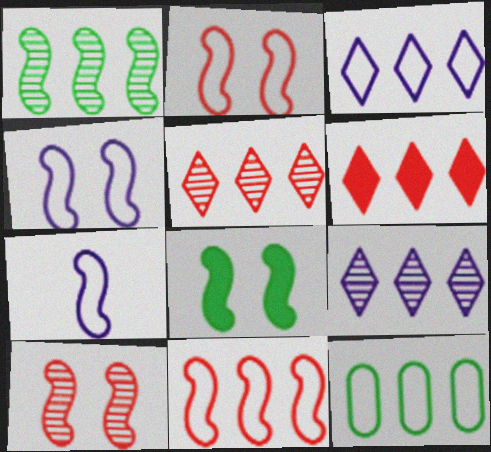[[3, 11, 12], 
[4, 8, 10]]